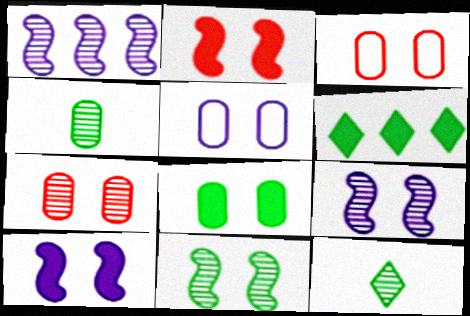[[1, 7, 12], 
[5, 7, 8]]